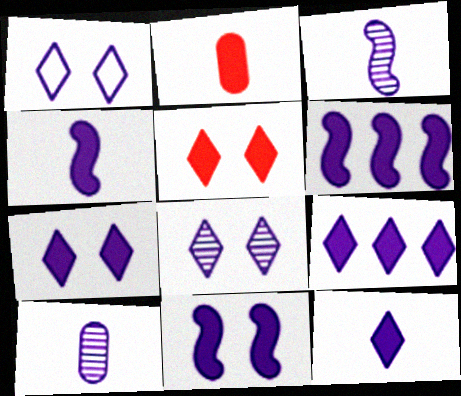[[1, 6, 10], 
[1, 7, 8], 
[4, 6, 11], 
[7, 9, 12]]